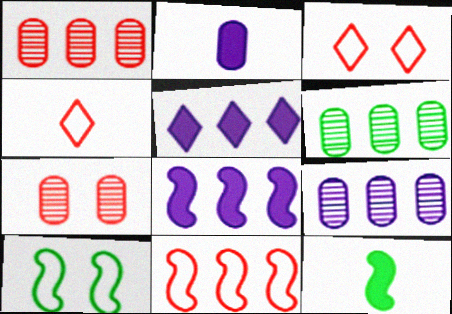[[1, 6, 9], 
[3, 9, 12], 
[5, 6, 11]]